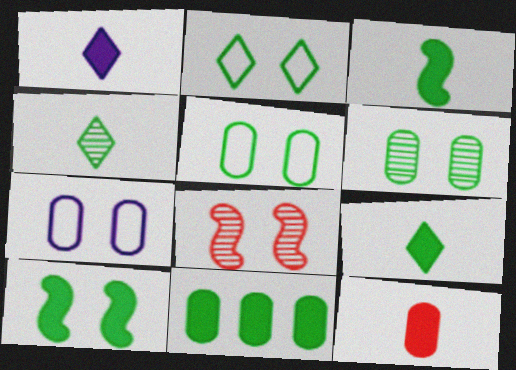[[1, 3, 12], 
[2, 6, 10], 
[9, 10, 11]]